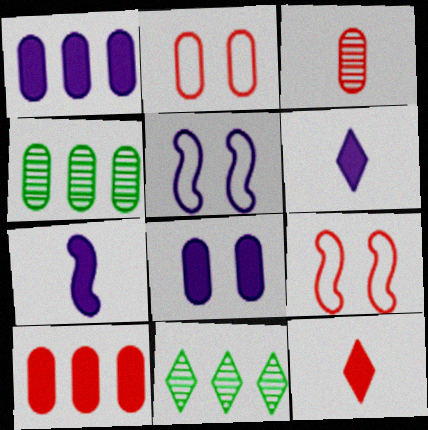[[2, 3, 10], 
[2, 7, 11], 
[4, 5, 12], 
[4, 6, 9]]